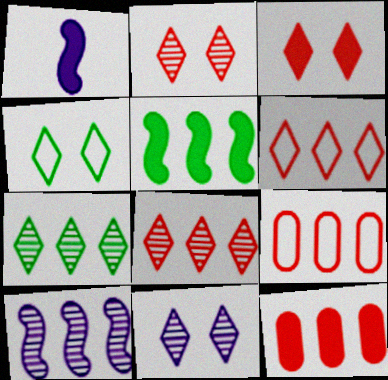[[3, 4, 11]]